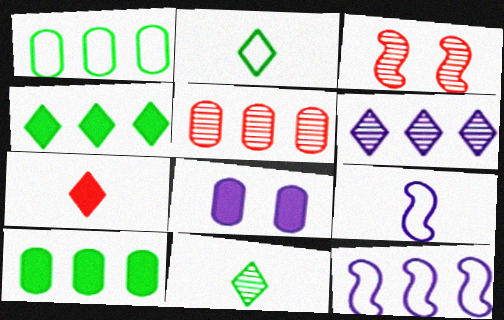[[4, 5, 12], 
[6, 8, 9]]